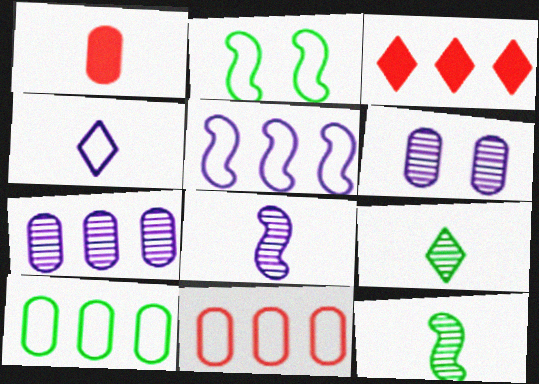[[1, 4, 12], 
[1, 6, 10], 
[2, 4, 11]]